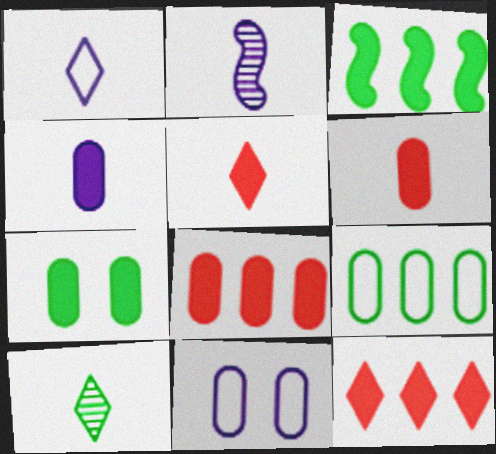[[1, 2, 4], 
[1, 5, 10], 
[4, 7, 8]]